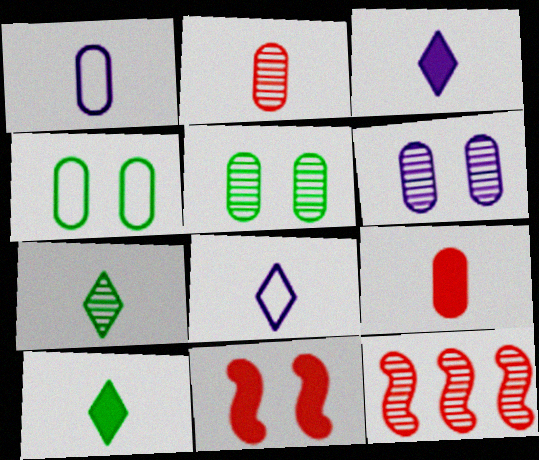[[3, 4, 12], 
[6, 7, 12]]